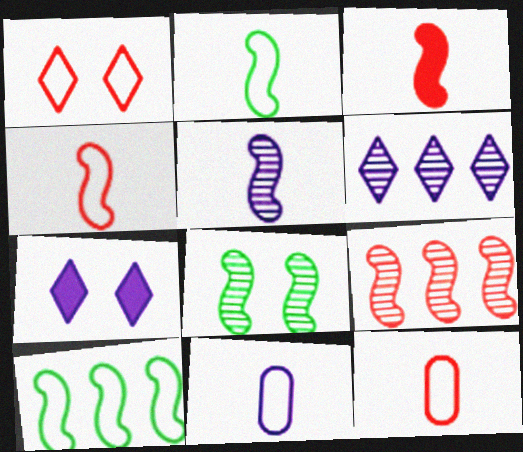[[1, 10, 11], 
[2, 3, 5], 
[5, 8, 9]]